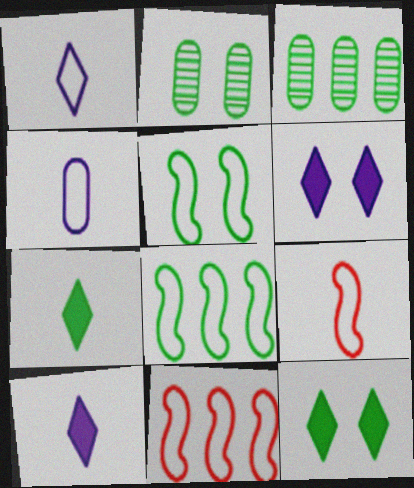[[2, 5, 12], 
[2, 7, 8], 
[2, 10, 11], 
[3, 5, 7], 
[3, 6, 9]]